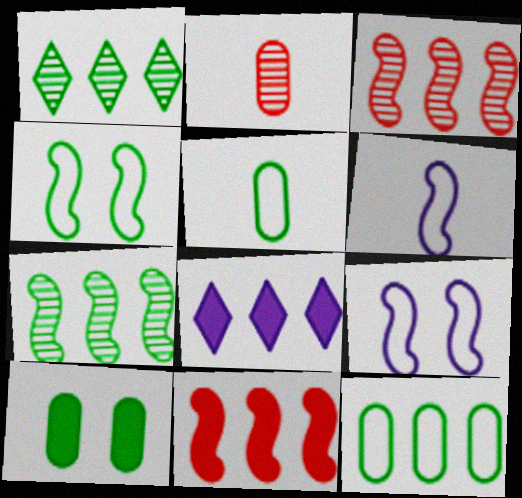[[2, 4, 8], 
[3, 8, 12]]